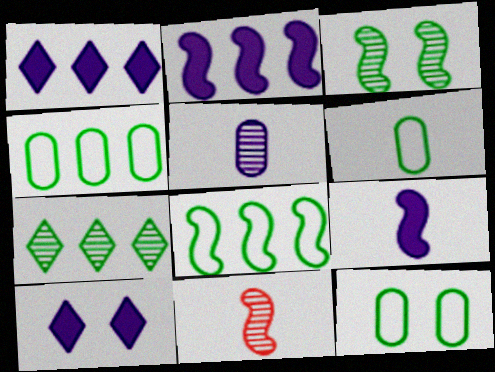[[1, 11, 12], 
[4, 6, 12], 
[4, 10, 11]]